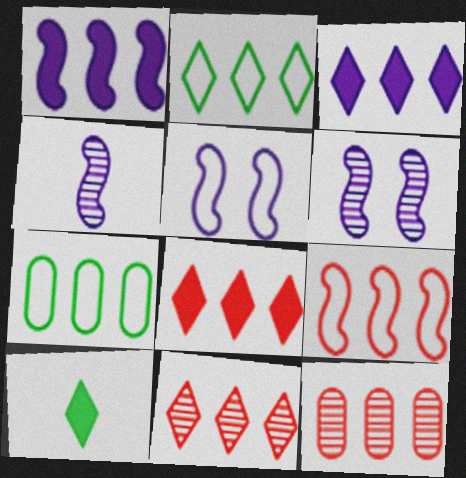[[1, 2, 12], 
[1, 4, 5], 
[1, 7, 11], 
[2, 3, 11], 
[5, 10, 12], 
[8, 9, 12]]